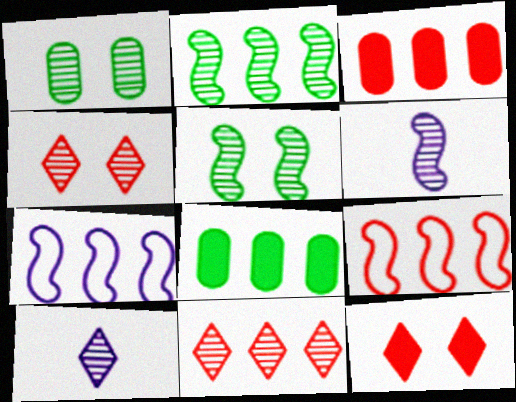[[1, 6, 11], 
[3, 9, 11], 
[7, 8, 11]]